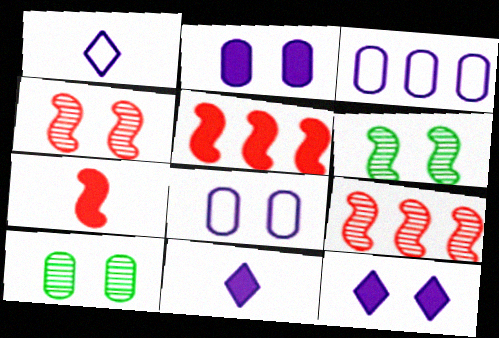[[1, 5, 10]]